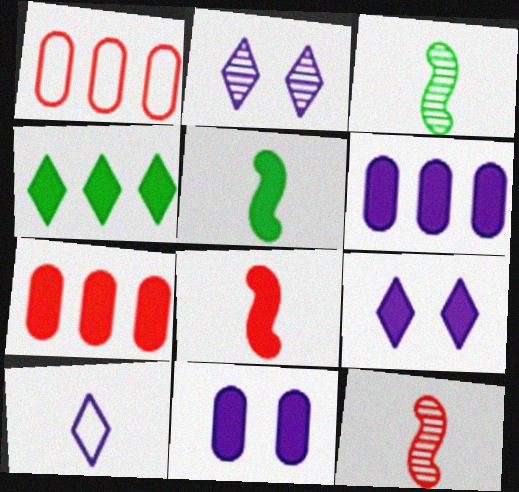[[1, 2, 5], 
[1, 3, 9], 
[4, 8, 11], 
[5, 7, 9]]